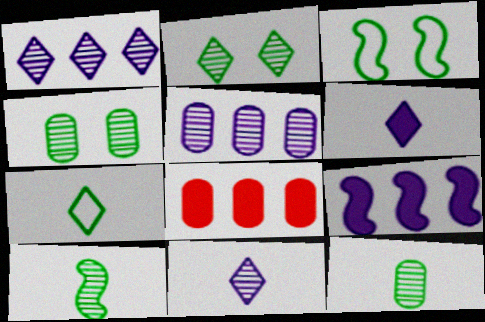[[3, 8, 11]]